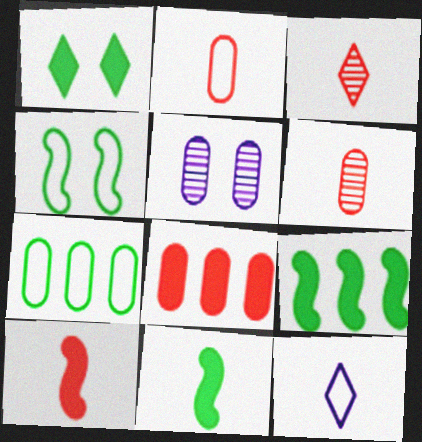[[2, 3, 10], 
[6, 11, 12]]